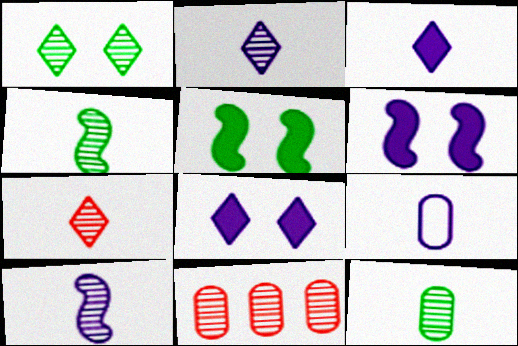[[1, 10, 11], 
[3, 9, 10], 
[7, 10, 12]]